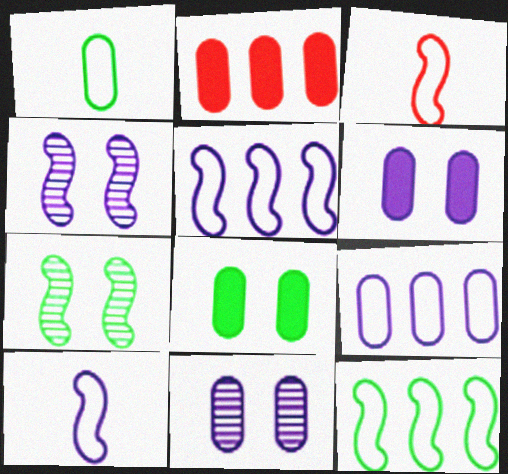[[1, 2, 11]]